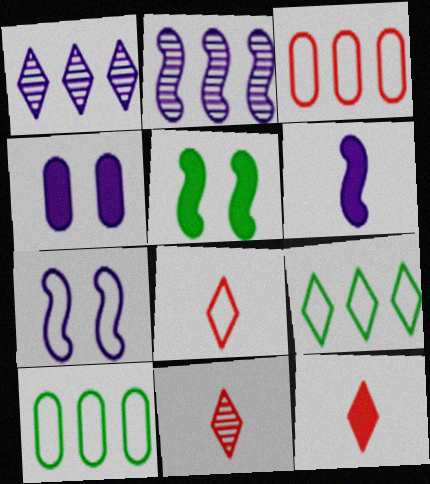[[2, 6, 7], 
[7, 8, 10], 
[8, 11, 12]]